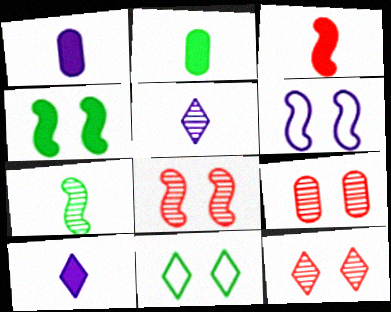[[2, 3, 10], 
[4, 6, 8], 
[8, 9, 12]]